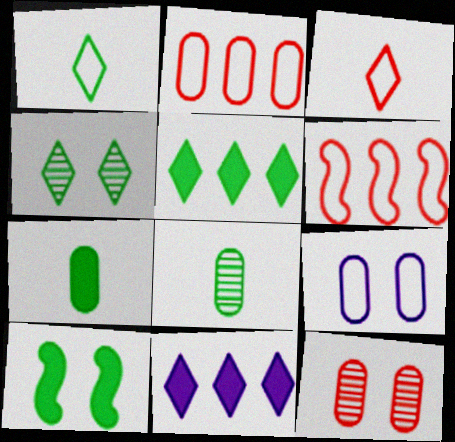[[1, 4, 5], 
[1, 6, 9], 
[3, 4, 11], 
[5, 7, 10]]